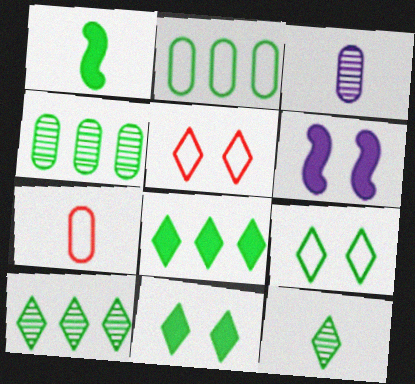[[1, 4, 9], 
[6, 7, 10], 
[8, 9, 12]]